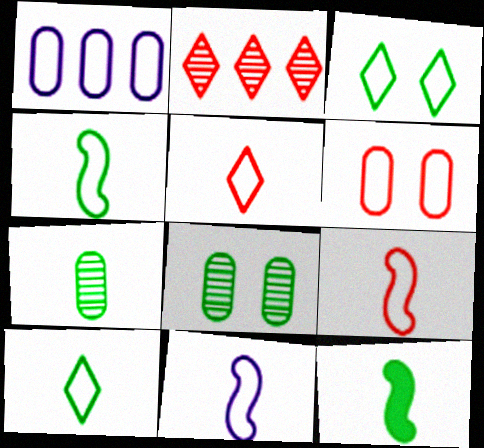[[1, 3, 9], 
[4, 9, 11], 
[7, 10, 12]]